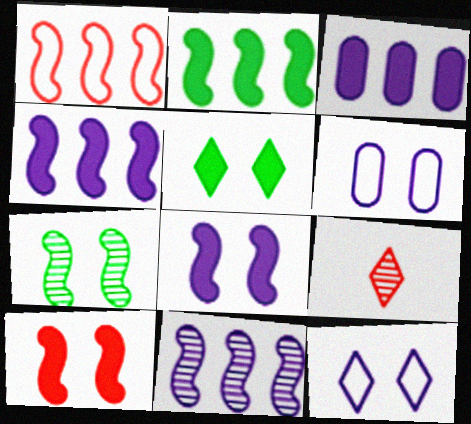[[1, 2, 11], 
[2, 6, 9]]